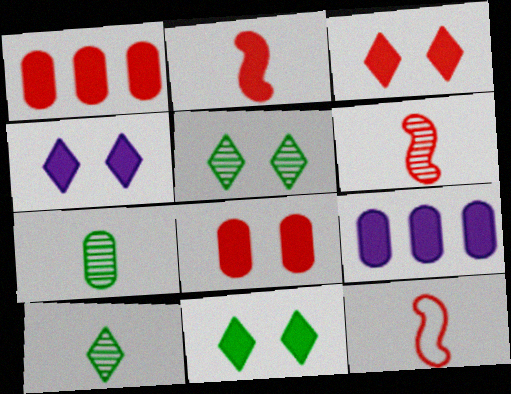[[1, 2, 3], 
[2, 6, 12], 
[2, 9, 11], 
[3, 4, 11], 
[5, 9, 12]]